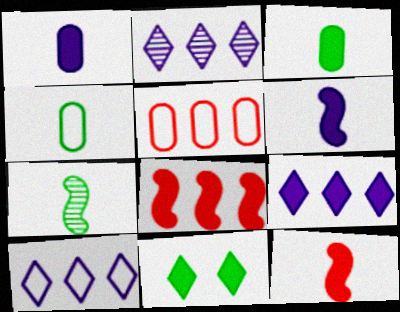[[1, 8, 11], 
[2, 9, 10]]